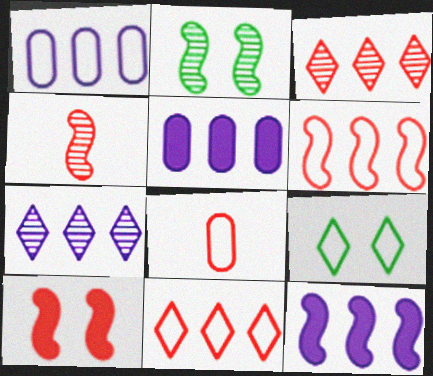[[1, 7, 12], 
[3, 8, 10], 
[4, 5, 9], 
[4, 6, 10]]